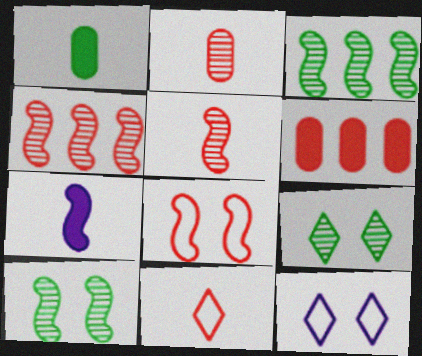[[1, 4, 12], 
[3, 7, 8]]